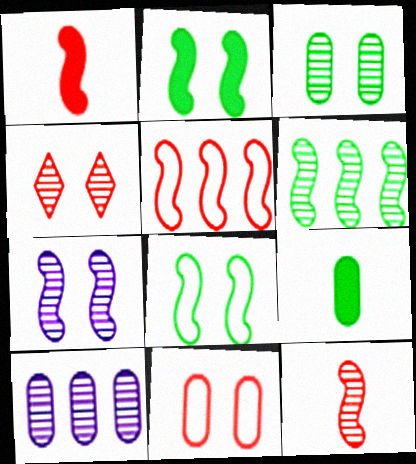[[3, 4, 7], 
[6, 7, 12], 
[9, 10, 11]]